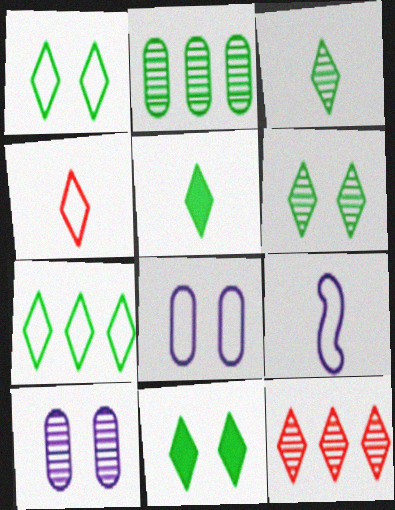[[1, 6, 11], 
[3, 7, 11], 
[5, 6, 7]]